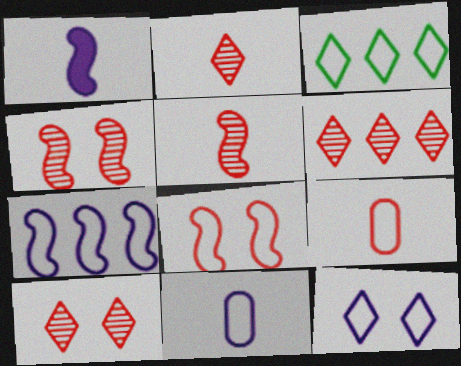[[2, 6, 10], 
[3, 8, 11], 
[7, 11, 12]]